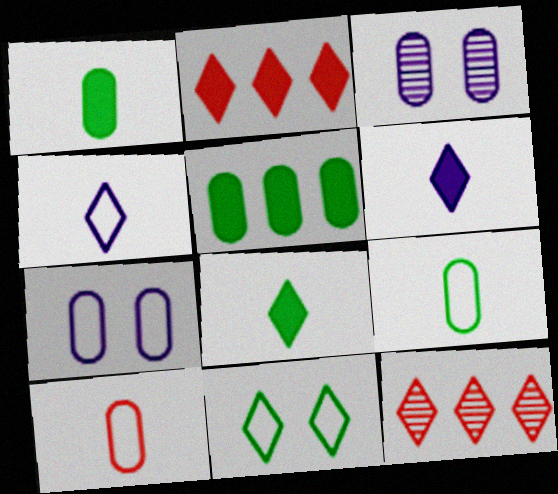[[3, 5, 10], 
[6, 11, 12]]